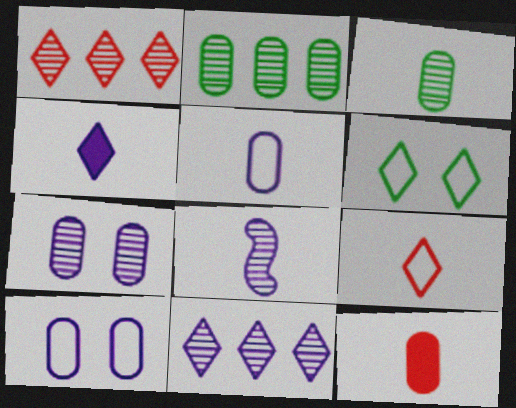[[1, 4, 6], 
[2, 10, 12], 
[3, 5, 12], 
[4, 5, 8], 
[7, 8, 11]]